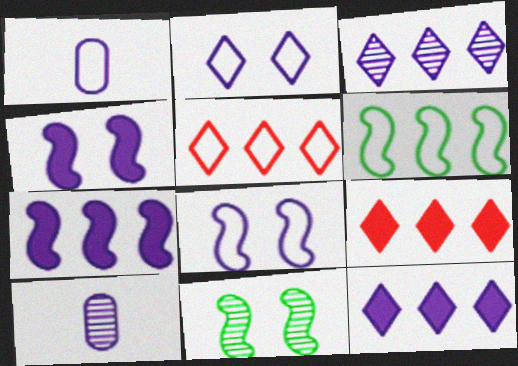[[1, 3, 4], 
[1, 9, 11], 
[2, 7, 10], 
[8, 10, 12]]